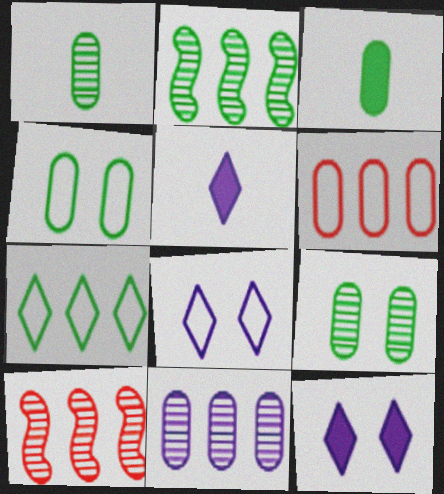[[3, 8, 10], 
[4, 5, 10]]